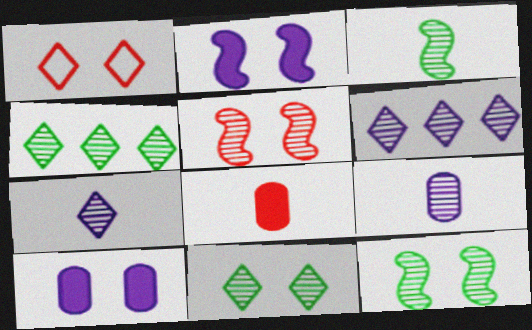[[1, 10, 12], 
[4, 5, 9]]